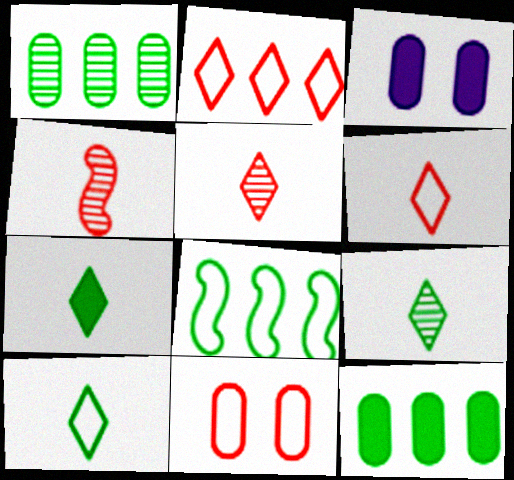[[3, 5, 8], 
[7, 9, 10]]